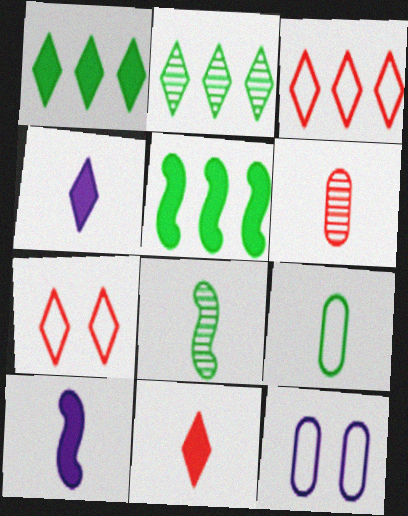[[2, 4, 7]]